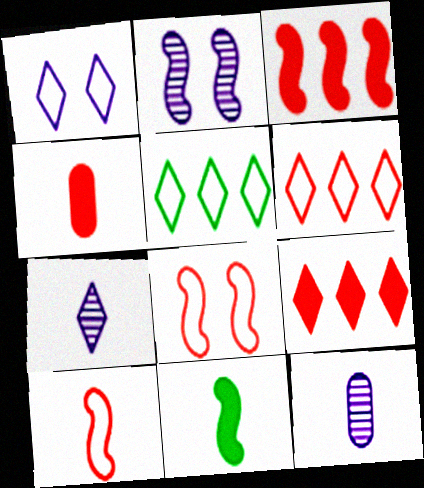[[2, 4, 5]]